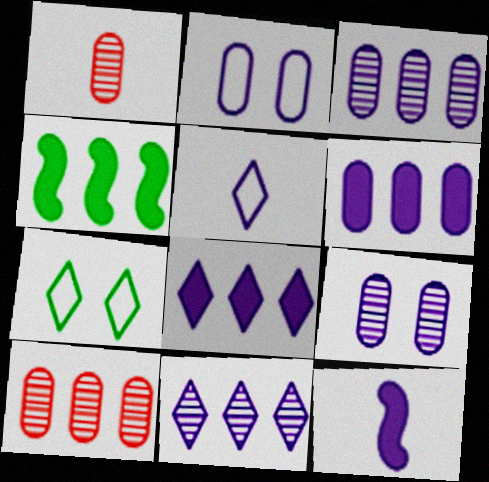[[2, 11, 12], 
[7, 10, 12]]